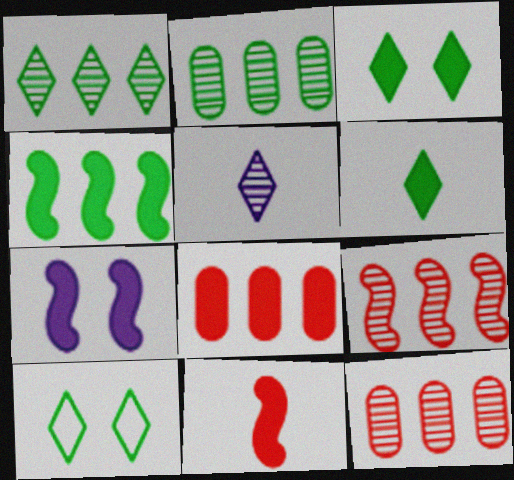[[1, 6, 10], 
[4, 7, 11], 
[6, 7, 8]]